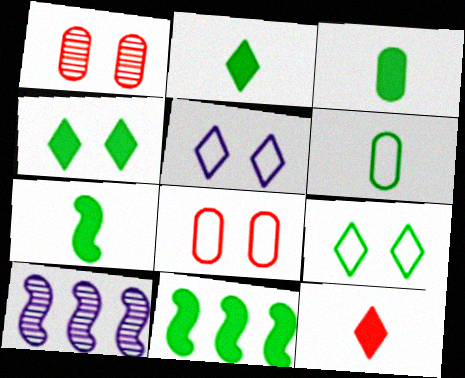[[2, 3, 7], 
[2, 8, 10], 
[3, 4, 11]]